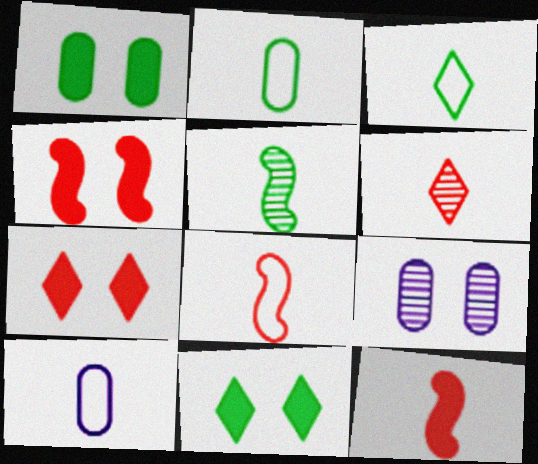[[3, 8, 10]]